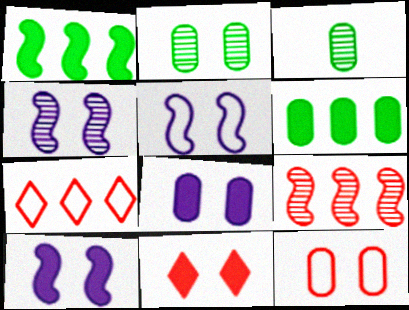[[2, 5, 11], 
[2, 8, 12], 
[3, 7, 10], 
[4, 5, 10]]